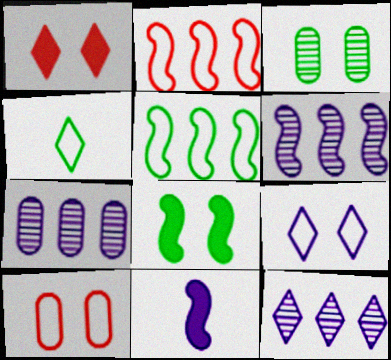[[1, 4, 12], 
[6, 7, 12], 
[7, 9, 11]]